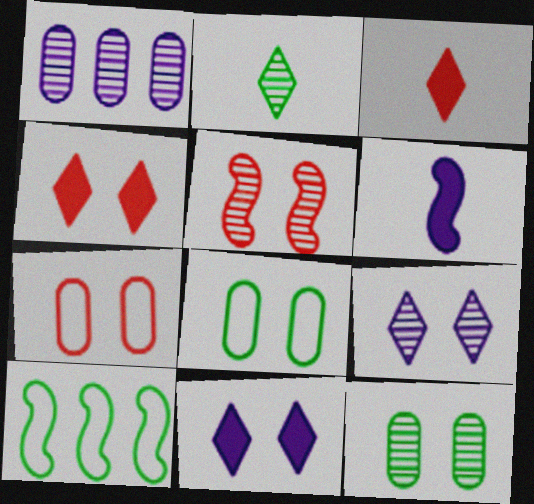[[1, 2, 5], 
[4, 5, 7], 
[5, 6, 10], 
[5, 8, 11], 
[5, 9, 12]]